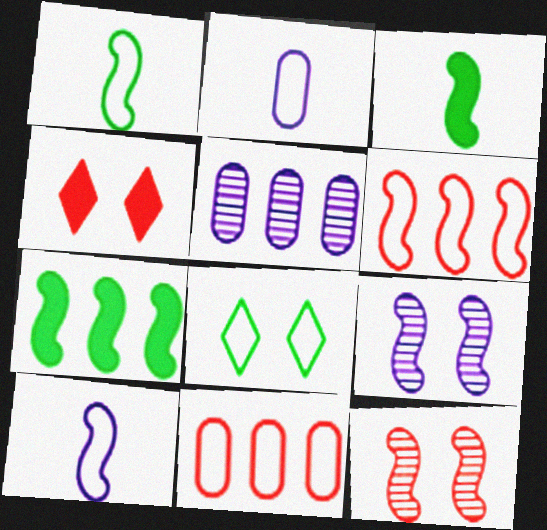[[1, 4, 5], 
[2, 6, 8], 
[3, 6, 9], 
[7, 10, 12], 
[8, 10, 11]]